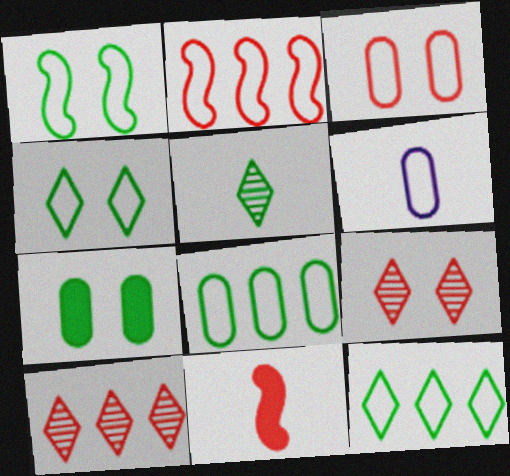[[2, 4, 6], 
[3, 6, 8], 
[3, 10, 11], 
[5, 6, 11]]